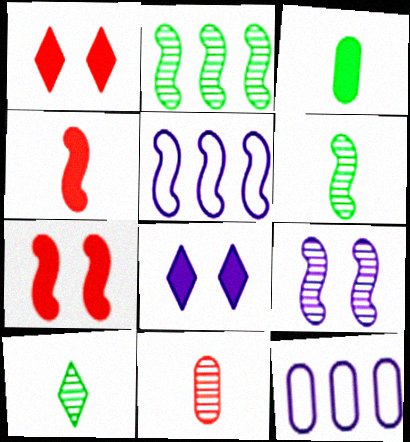[[1, 6, 12], 
[5, 6, 7], 
[7, 10, 12]]